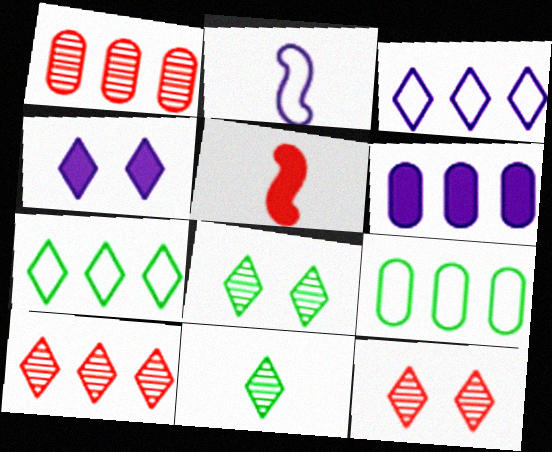[[1, 6, 9]]